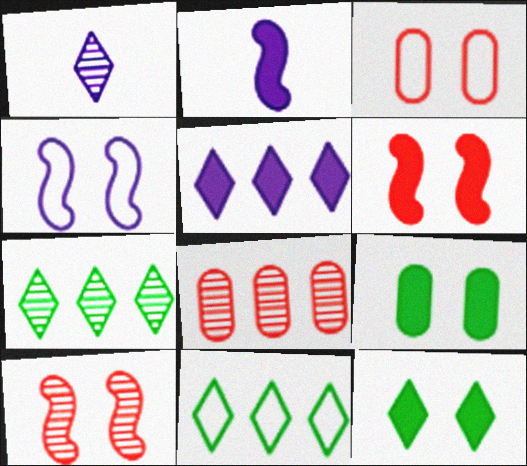[[2, 3, 7]]